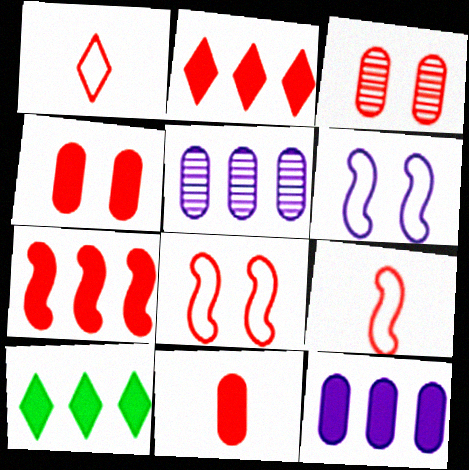[[1, 3, 7], 
[2, 3, 9], 
[7, 10, 12]]